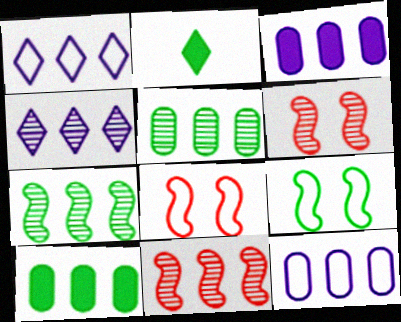[[1, 10, 11], 
[2, 5, 9], 
[2, 6, 12], 
[4, 5, 11]]